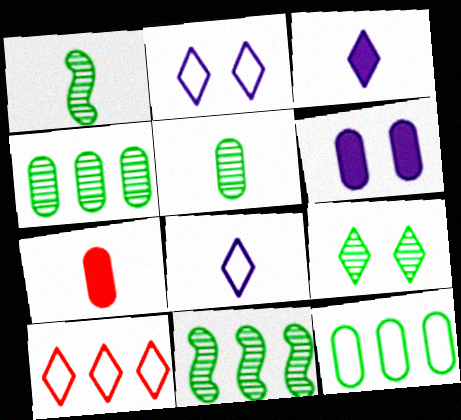[[1, 4, 9], 
[1, 6, 10], 
[1, 7, 8], 
[2, 7, 11], 
[3, 9, 10], 
[5, 9, 11]]